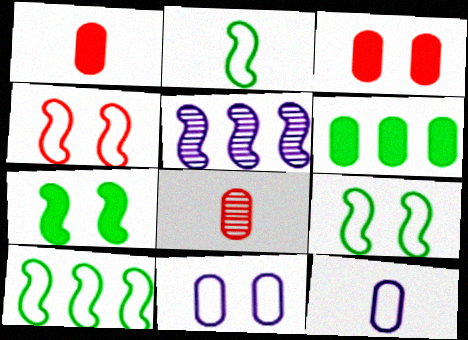[[2, 9, 10], 
[6, 8, 11]]